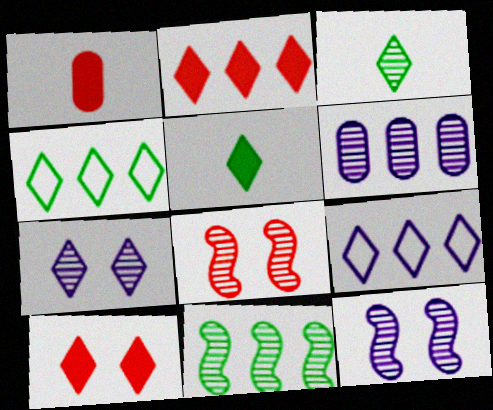[[1, 4, 12], 
[3, 6, 8], 
[3, 9, 10]]